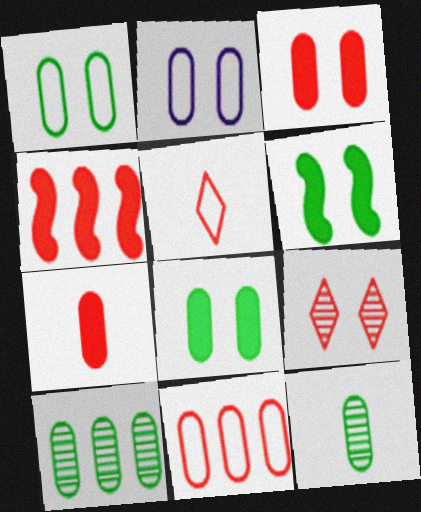[[2, 6, 9], 
[2, 7, 10]]